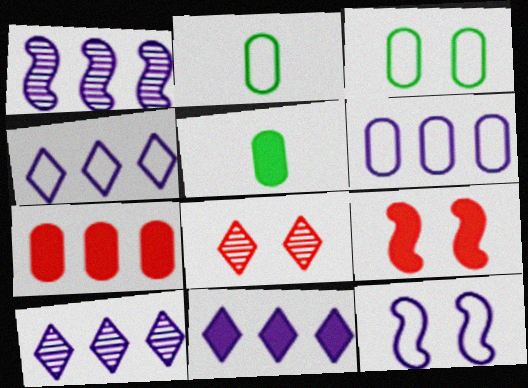[[1, 6, 11], 
[2, 9, 10], 
[4, 10, 11], 
[5, 9, 11]]